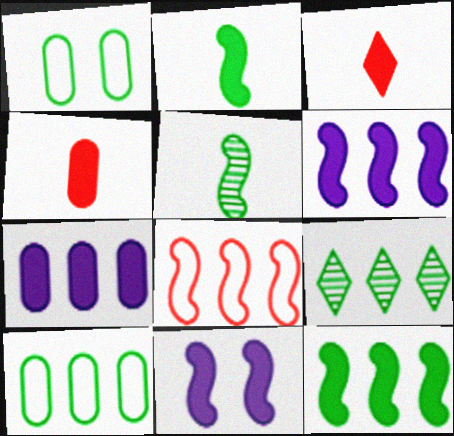[[1, 2, 9], 
[5, 8, 11], 
[7, 8, 9], 
[9, 10, 12]]